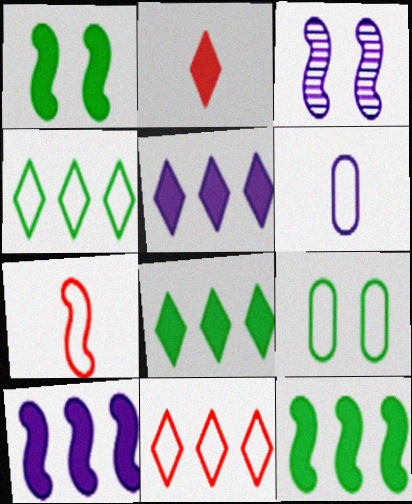[[3, 5, 6], 
[3, 7, 12]]